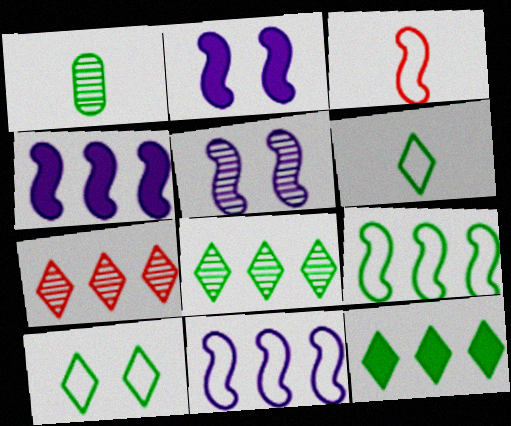[[1, 5, 7]]